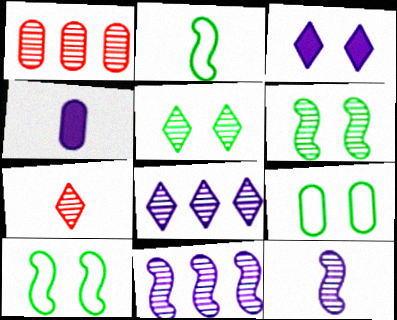[[1, 2, 3], 
[1, 4, 9], 
[1, 5, 12], 
[2, 4, 7], 
[5, 7, 8]]